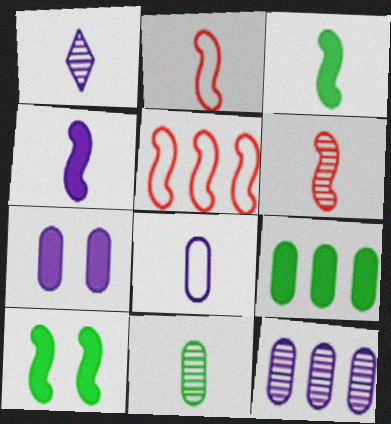[[1, 4, 8], 
[1, 6, 11], 
[7, 8, 12]]